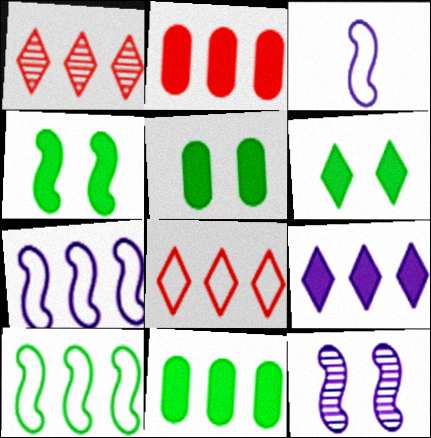[[1, 3, 5], 
[1, 7, 11], 
[4, 5, 6]]